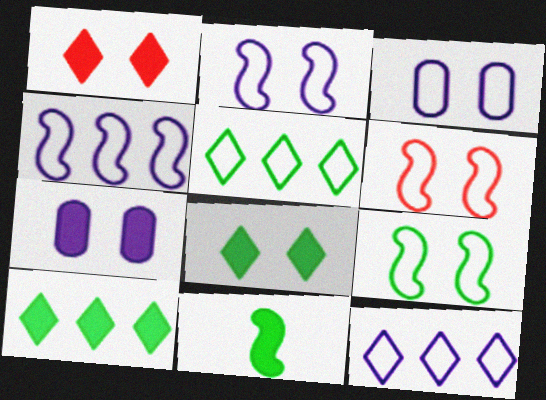[[2, 6, 9]]